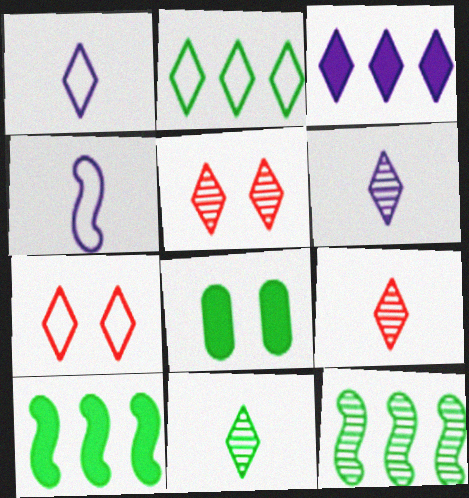[[1, 2, 7], 
[3, 7, 11], 
[6, 9, 11]]